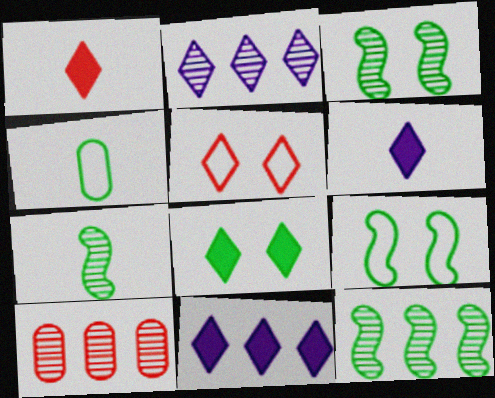[[1, 8, 11], 
[2, 10, 12], 
[3, 7, 12], 
[4, 8, 12], 
[6, 9, 10]]